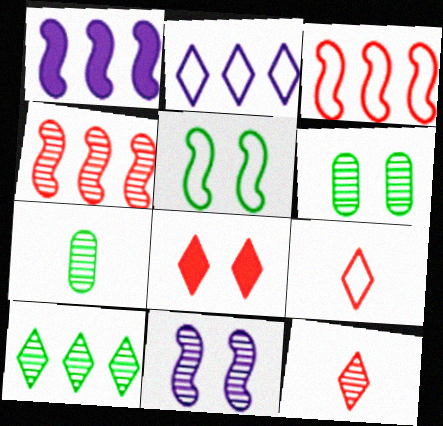[[1, 6, 9]]